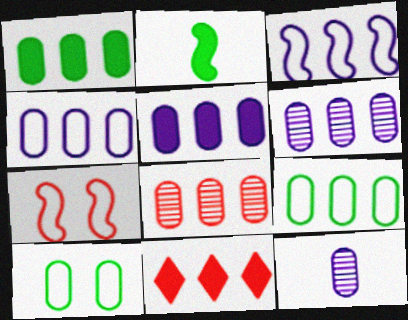[[1, 4, 8], 
[4, 5, 6], 
[5, 8, 9]]